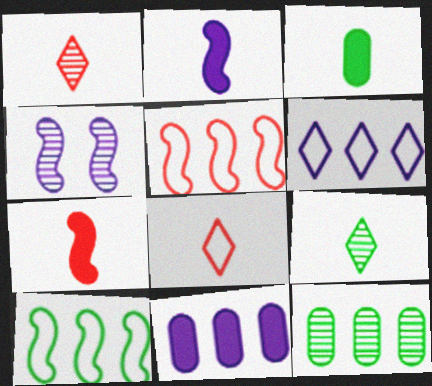[[1, 4, 12], 
[4, 7, 10]]